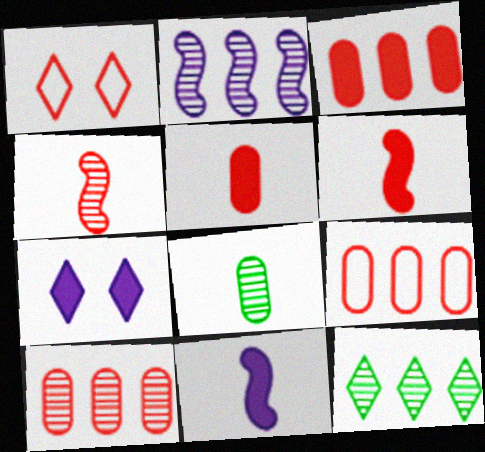[[1, 3, 4], 
[1, 6, 10], 
[2, 10, 12], 
[3, 9, 10]]